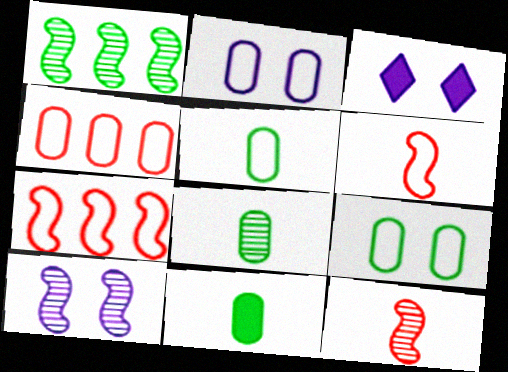[[1, 10, 12], 
[2, 3, 10], 
[2, 4, 5], 
[3, 7, 8], 
[5, 8, 11]]